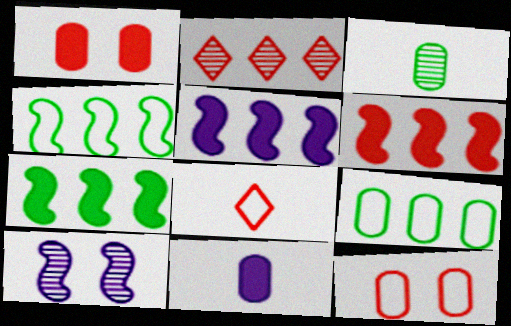[[2, 3, 10], 
[2, 5, 9], 
[5, 6, 7]]